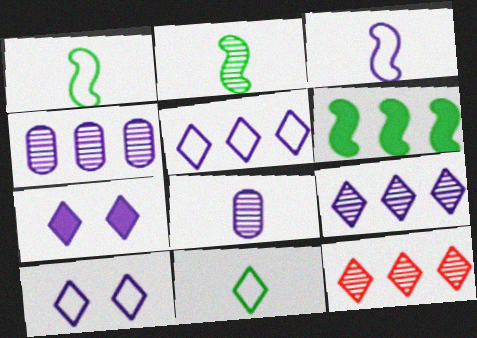[[3, 4, 7], 
[7, 11, 12]]